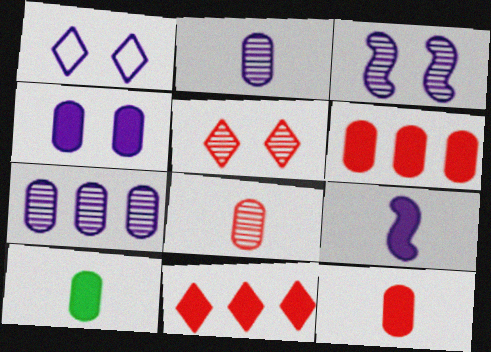[[1, 3, 4], 
[1, 7, 9], 
[4, 6, 10]]